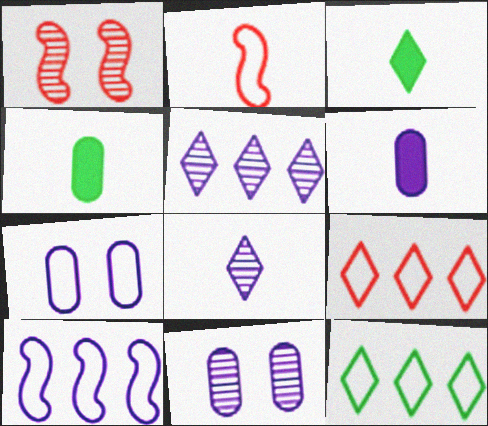[[1, 6, 12], 
[2, 4, 8], 
[2, 7, 12]]